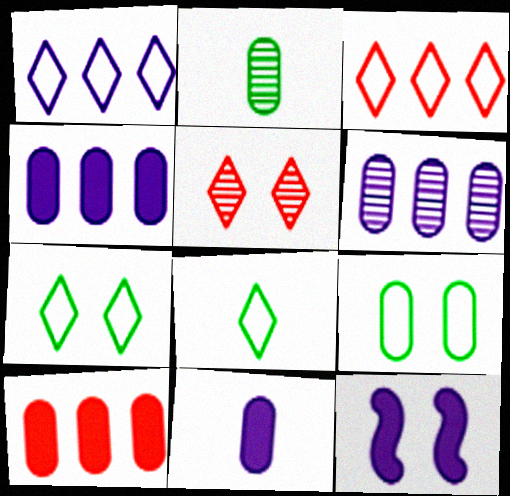[[2, 3, 12], 
[5, 9, 12]]